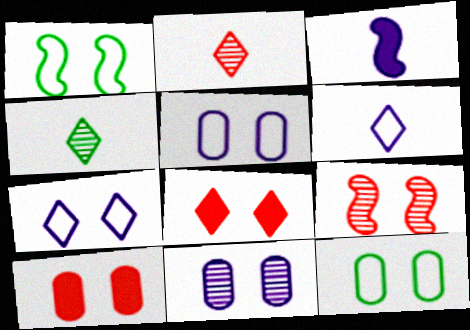[[1, 8, 11], 
[10, 11, 12]]